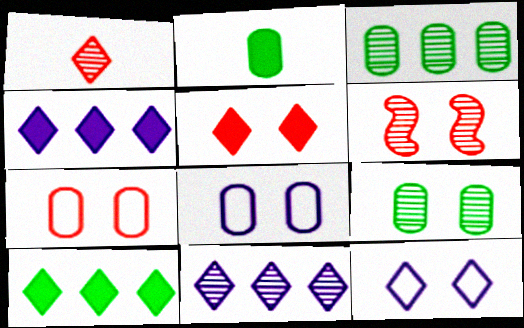[[1, 10, 12], 
[5, 6, 7]]